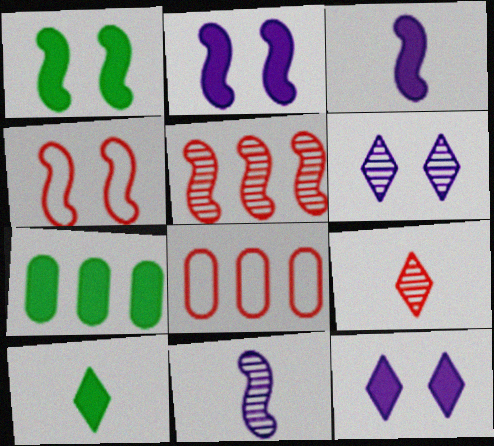[[1, 7, 10]]